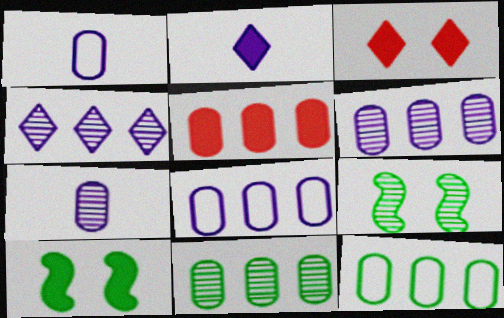[[2, 5, 10], 
[5, 6, 12], 
[5, 8, 11]]